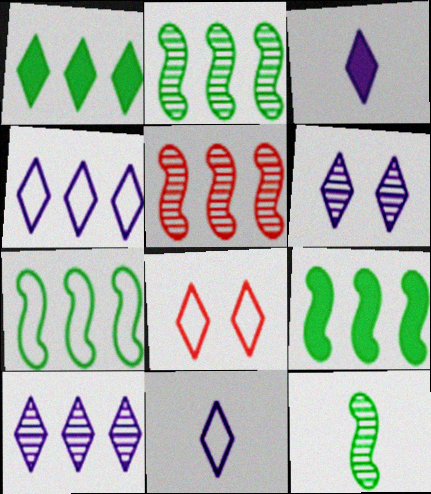[[2, 7, 9], 
[3, 4, 6]]